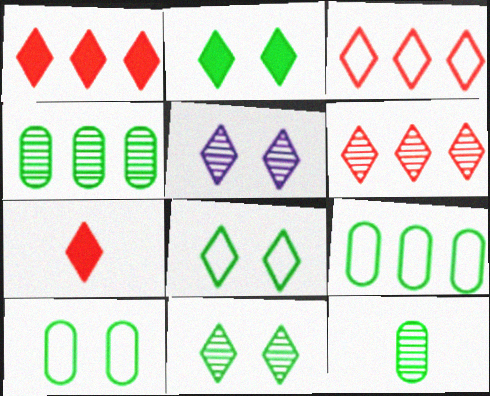[[1, 3, 6], 
[2, 8, 11]]